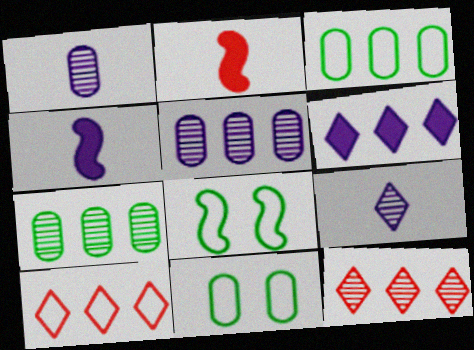[[4, 11, 12]]